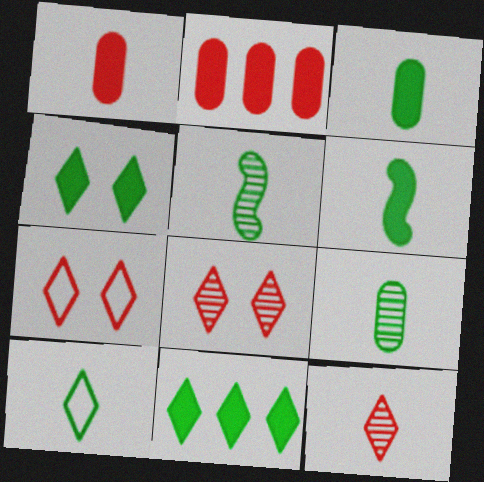[[3, 5, 10], 
[6, 9, 10]]